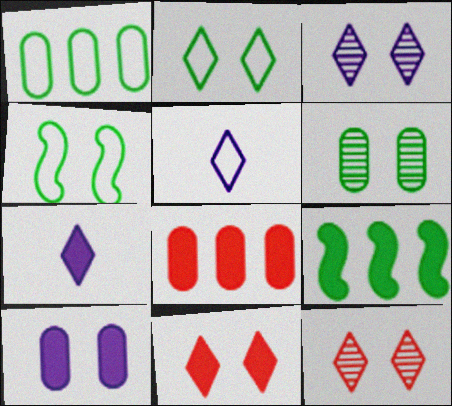[[2, 3, 11], 
[4, 10, 12]]